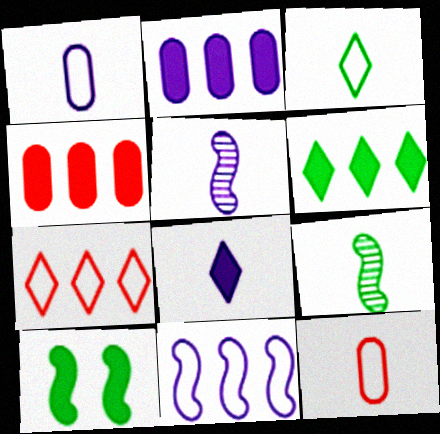[[1, 5, 8], 
[4, 8, 10], 
[8, 9, 12]]